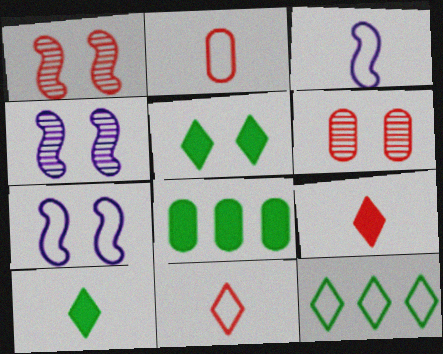[[2, 7, 12], 
[4, 8, 11], 
[5, 6, 7]]